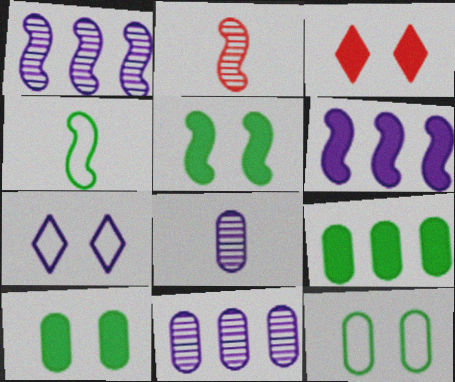[[2, 7, 9], 
[3, 4, 11], 
[6, 7, 8]]